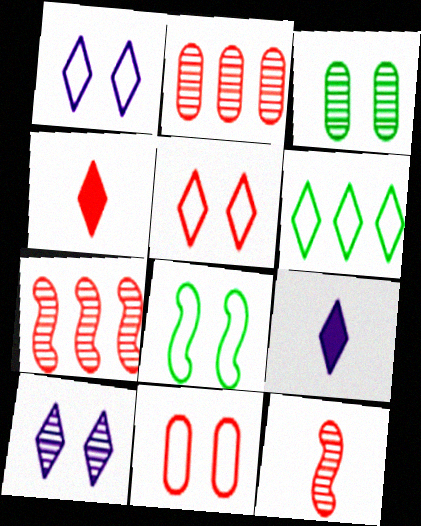[[1, 8, 11], 
[2, 8, 9], 
[4, 6, 10], 
[4, 7, 11]]